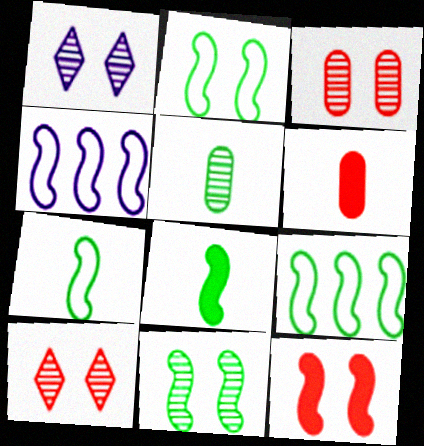[[1, 3, 11], 
[1, 6, 9], 
[2, 7, 9], 
[8, 9, 11]]